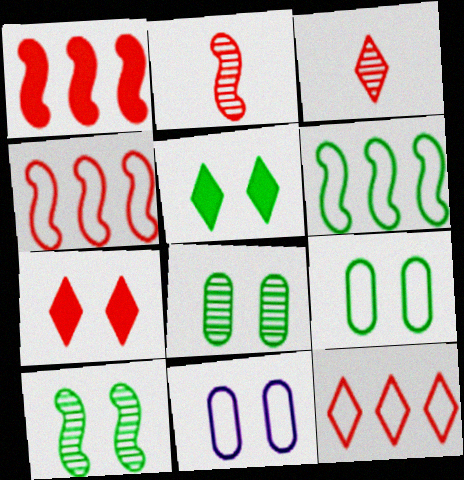[[3, 7, 12], 
[5, 9, 10], 
[7, 10, 11]]